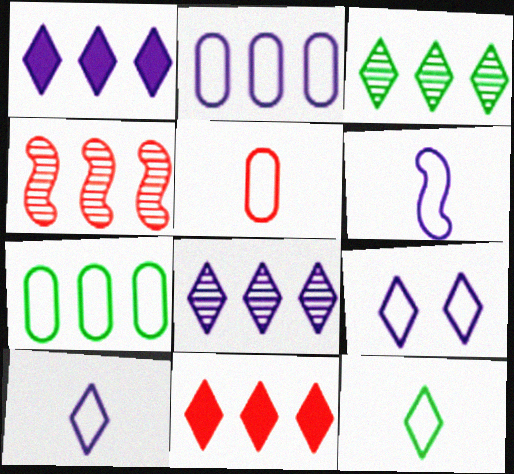[[1, 4, 7], 
[2, 6, 9], 
[5, 6, 12]]